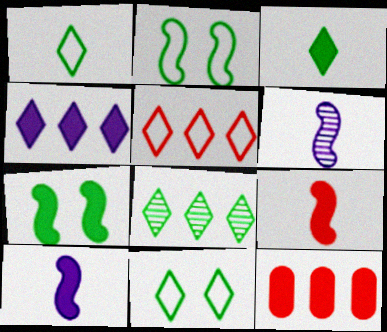[[3, 8, 11], 
[4, 5, 8], 
[6, 11, 12]]